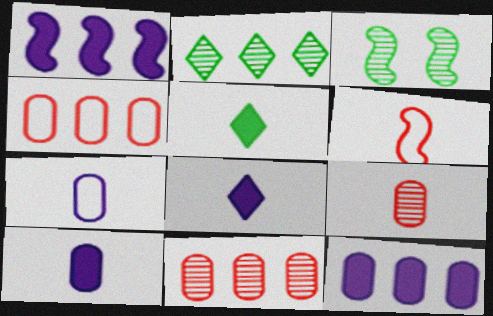[[1, 2, 4], 
[1, 3, 6], 
[3, 4, 8]]